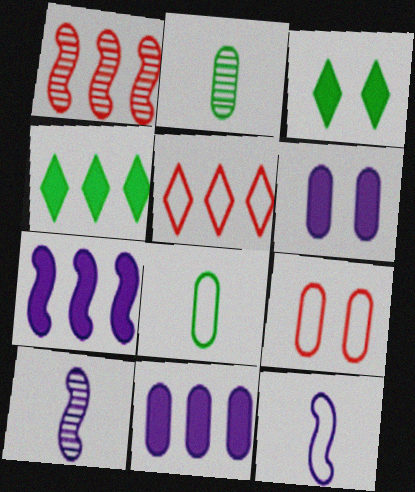[[2, 9, 11], 
[4, 9, 10]]